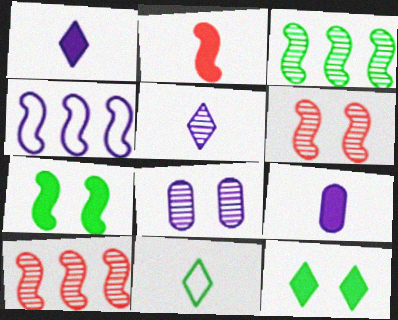[[1, 4, 8]]